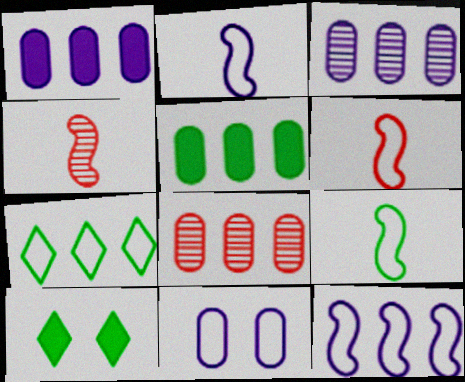[[2, 6, 9], 
[2, 8, 10], 
[3, 6, 10], 
[6, 7, 11]]